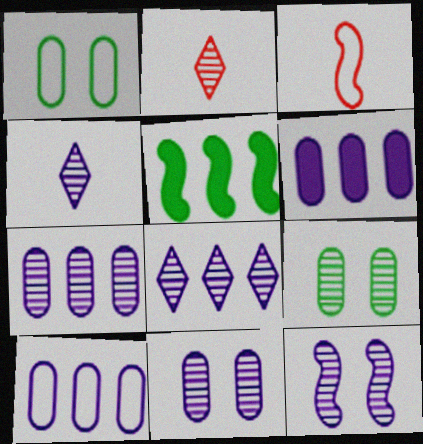[[3, 5, 12], 
[4, 7, 12], 
[6, 7, 10]]